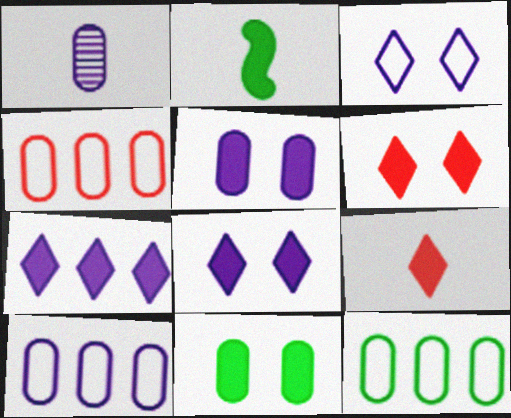[[1, 4, 11], 
[1, 5, 10], 
[4, 10, 12]]